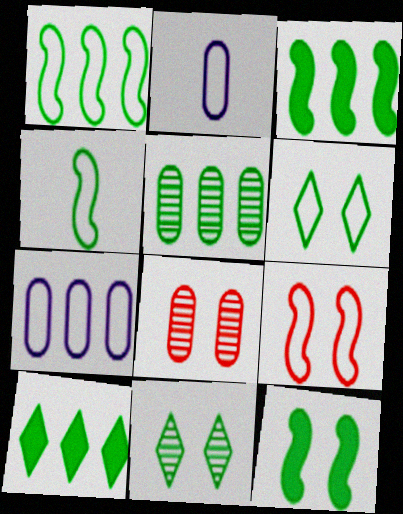[[1, 5, 10]]